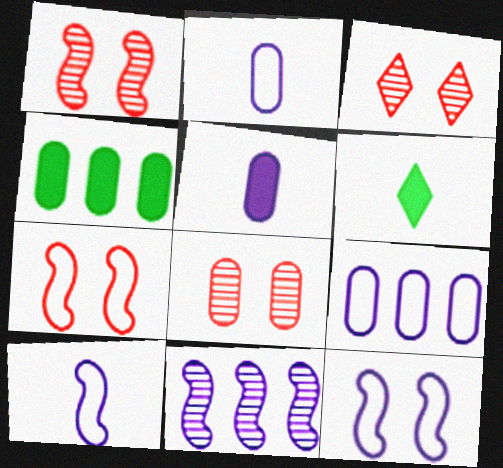[[1, 3, 8], 
[1, 6, 9], 
[2, 4, 8], 
[3, 4, 10]]